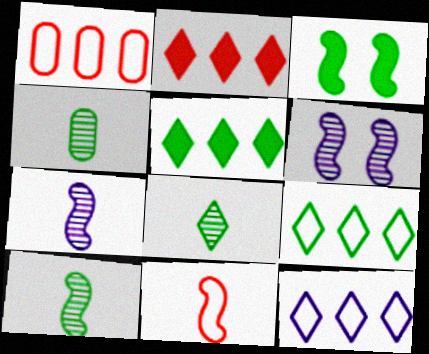[[3, 4, 9], 
[4, 8, 10]]